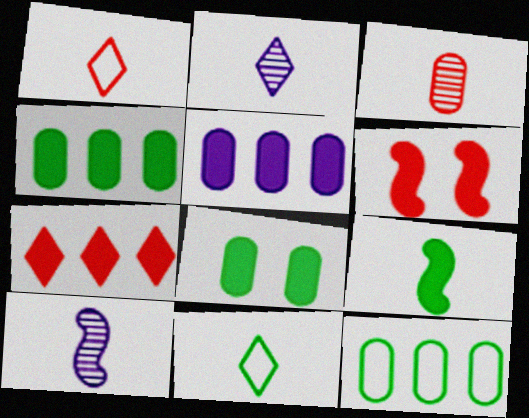[[2, 6, 12]]